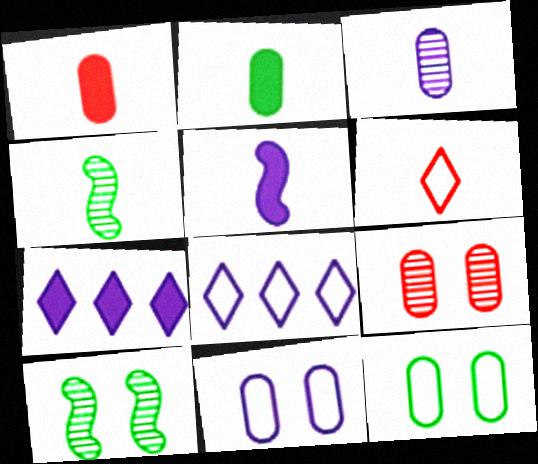[[1, 8, 10]]